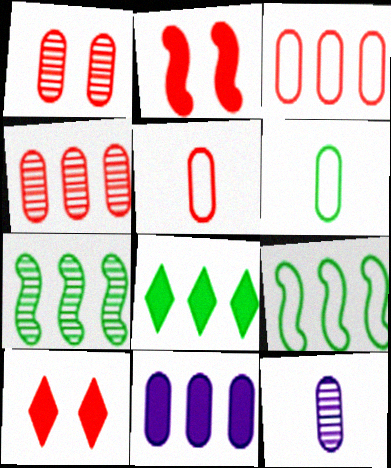[[1, 6, 11], 
[9, 10, 12]]